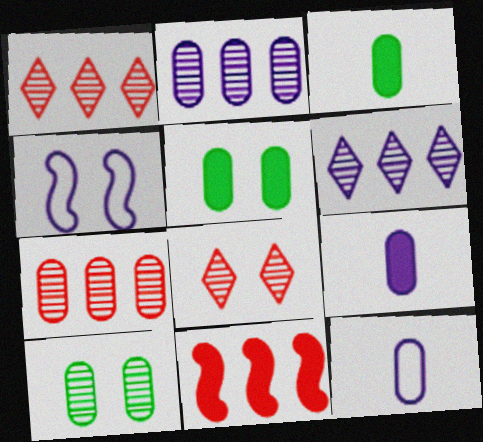[[1, 3, 4], 
[4, 5, 8], 
[4, 6, 9], 
[5, 7, 12]]